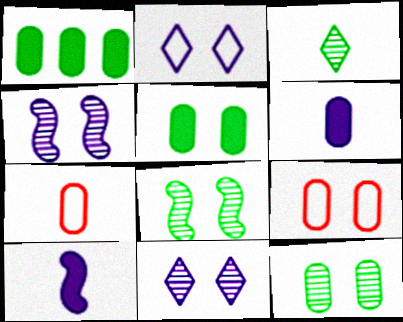[[3, 7, 10]]